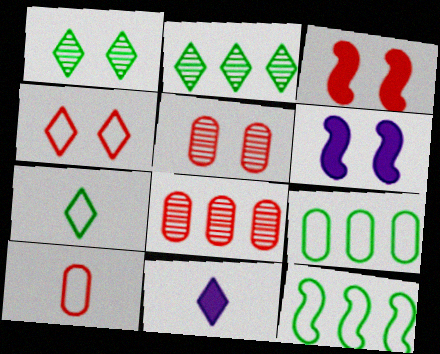[[2, 4, 11], 
[2, 6, 10], 
[3, 4, 5], 
[5, 11, 12], 
[6, 7, 8]]